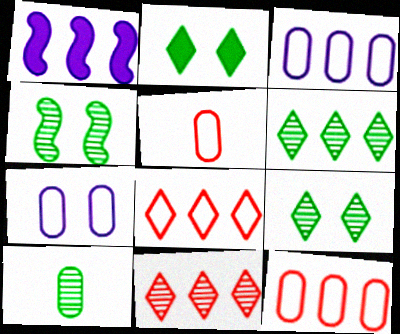[[1, 5, 9], 
[1, 6, 12], 
[4, 6, 10]]